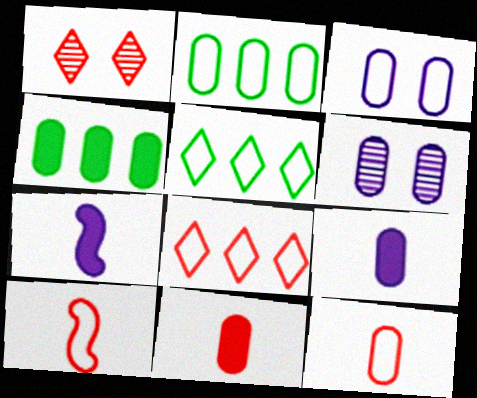[[1, 2, 7], 
[2, 3, 12], 
[2, 6, 11], 
[3, 5, 10], 
[4, 6, 12]]